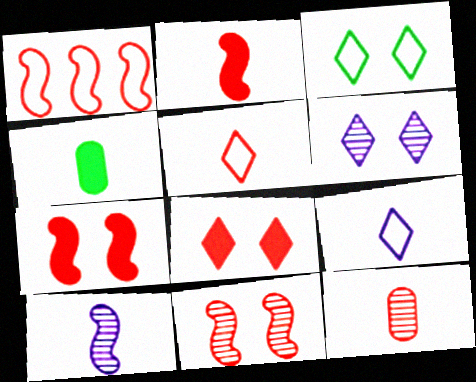[[1, 2, 11], 
[1, 4, 6], 
[1, 8, 12], 
[2, 5, 12], 
[3, 6, 8], 
[4, 5, 10]]